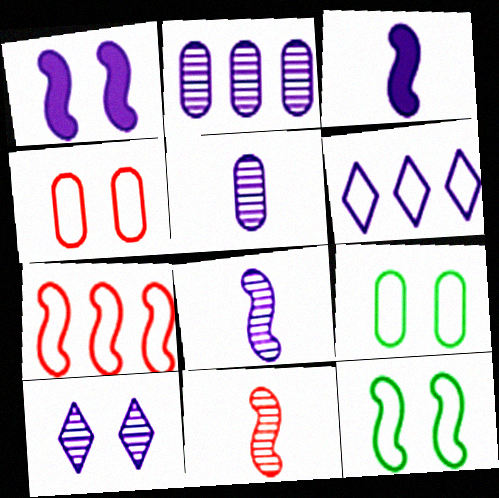[[1, 5, 6], 
[2, 8, 10]]